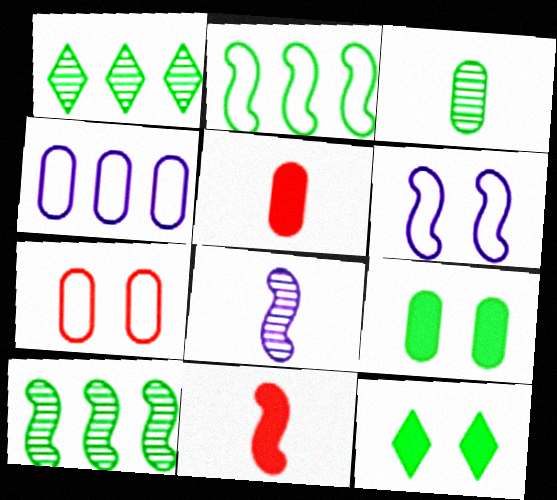[[1, 5, 6], 
[2, 3, 12], 
[6, 10, 11]]